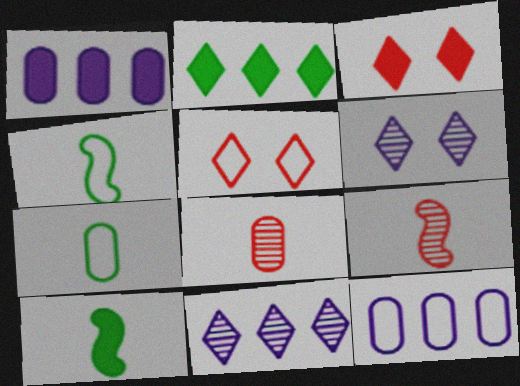[[1, 3, 10], 
[4, 5, 12]]